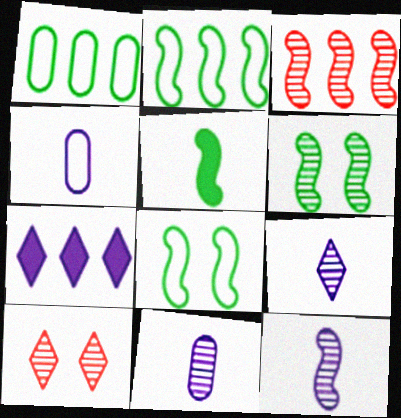[[1, 3, 7], 
[2, 5, 6], 
[3, 6, 12], 
[9, 11, 12]]